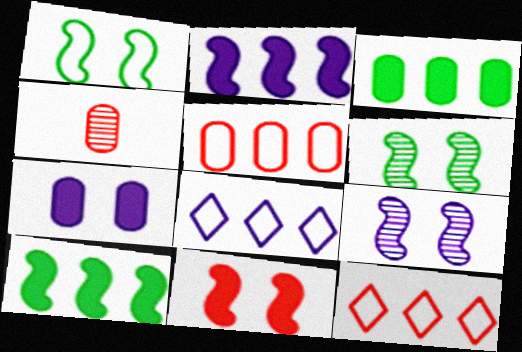[[1, 9, 11], 
[4, 11, 12]]